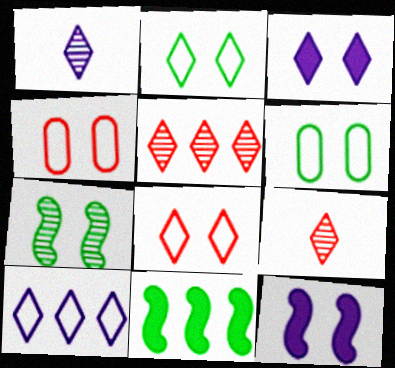[[1, 3, 10], 
[1, 4, 11], 
[3, 4, 7]]